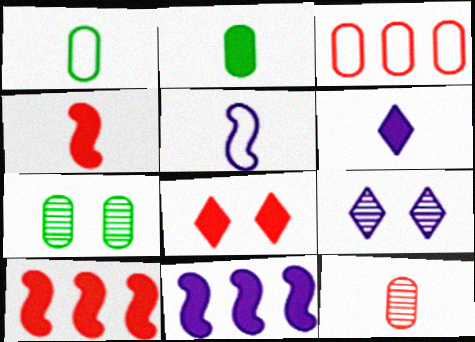[[1, 9, 10], 
[2, 4, 6], 
[2, 8, 11]]